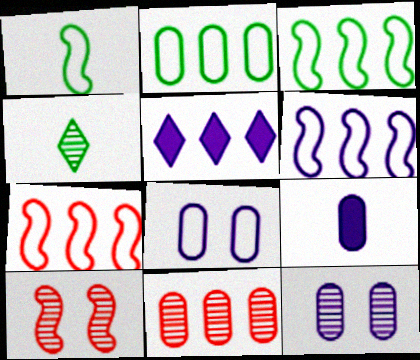[[3, 5, 11], 
[3, 6, 7]]